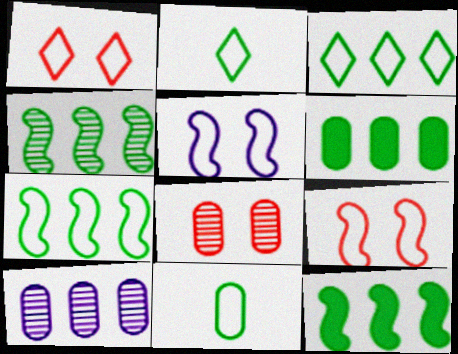[[3, 4, 6], 
[4, 7, 12]]